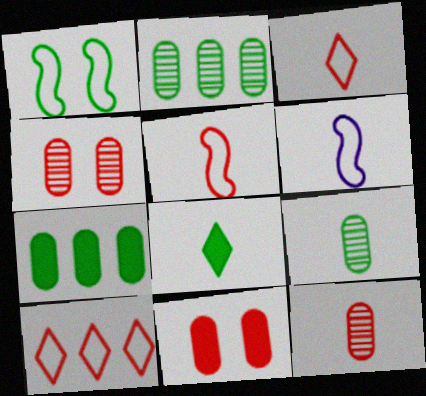[[1, 2, 8], 
[6, 8, 12]]